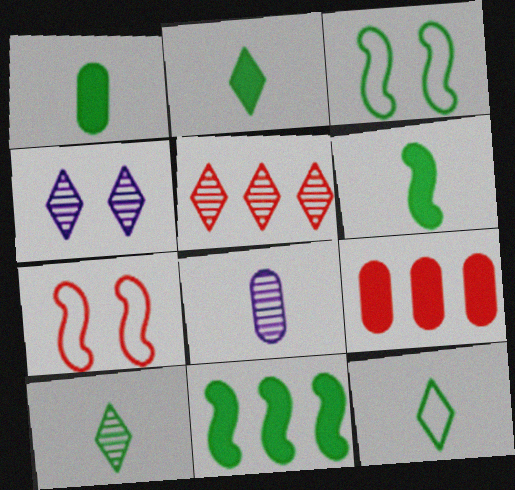[[1, 2, 6], 
[2, 10, 12], 
[4, 5, 10]]